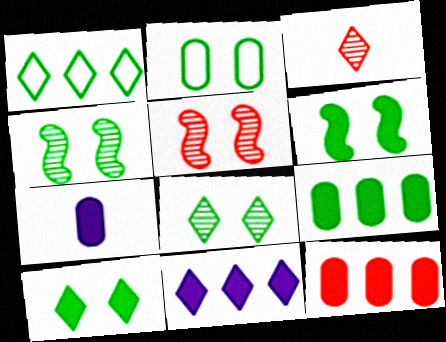[[1, 5, 7], 
[2, 4, 10], 
[2, 6, 8]]